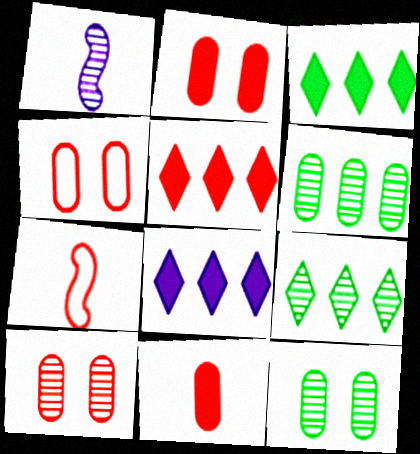[[1, 3, 4], 
[1, 9, 10], 
[2, 4, 10], 
[3, 5, 8], 
[5, 7, 10], 
[7, 8, 12]]